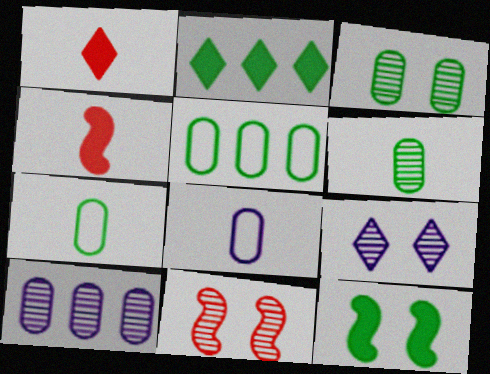[[2, 8, 11], 
[3, 9, 11], 
[4, 5, 9]]